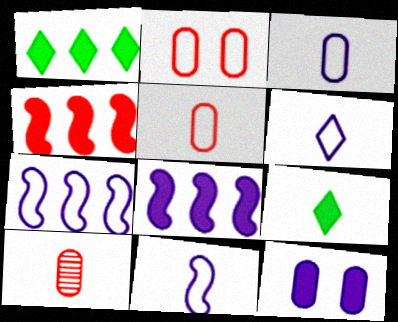[[3, 6, 11], 
[4, 9, 12], 
[9, 10, 11]]